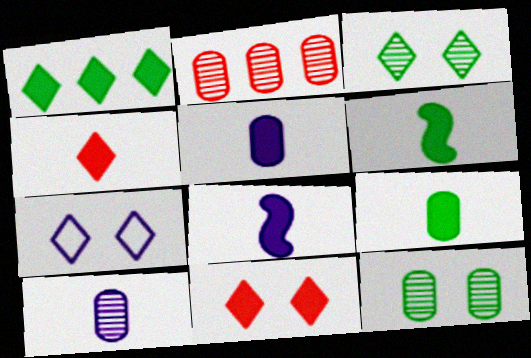[[2, 6, 7], 
[2, 10, 12], 
[3, 7, 11], 
[4, 5, 6], 
[4, 8, 9]]